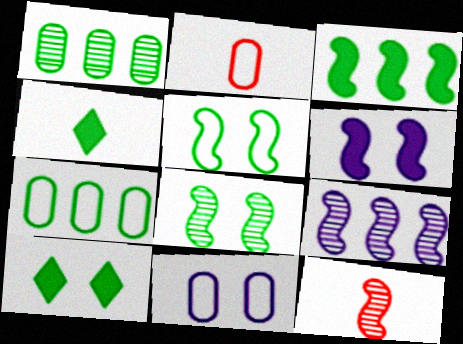[[1, 4, 5], 
[2, 7, 11], 
[2, 9, 10], 
[4, 7, 8], 
[8, 9, 12]]